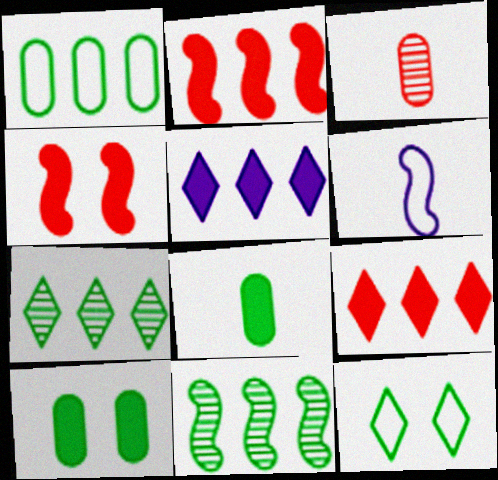[[4, 5, 8], 
[4, 6, 11], 
[8, 11, 12]]